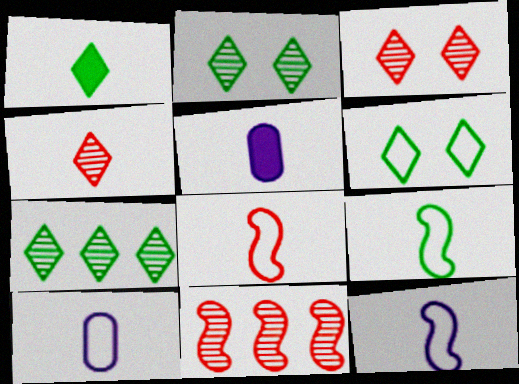[[1, 6, 7], 
[4, 5, 9], 
[5, 6, 11], 
[8, 9, 12]]